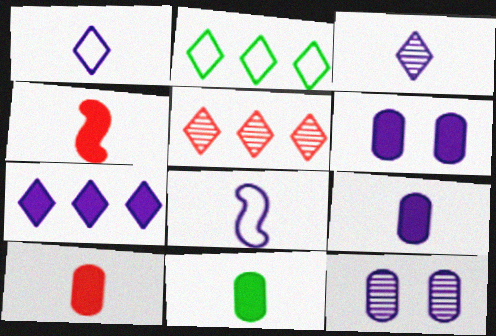[[2, 4, 12], 
[2, 5, 7], 
[3, 8, 9], 
[7, 8, 12], 
[9, 10, 11]]